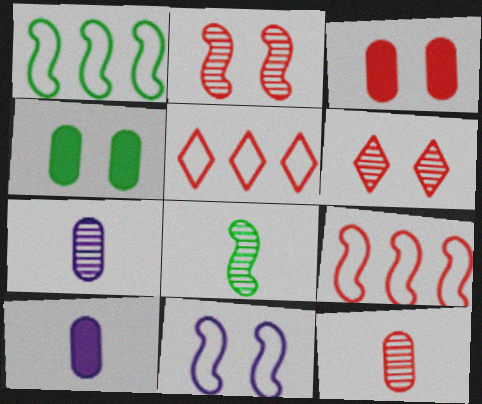[[1, 6, 10], 
[4, 6, 11]]